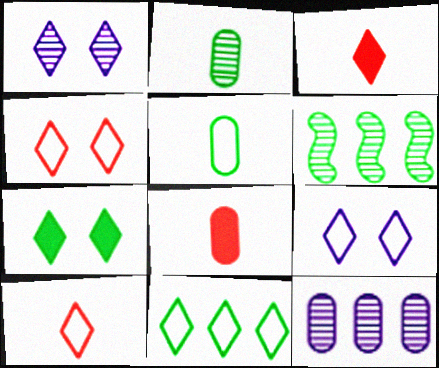[[1, 3, 11], 
[1, 4, 7], 
[5, 6, 7], 
[6, 8, 9], 
[9, 10, 11]]